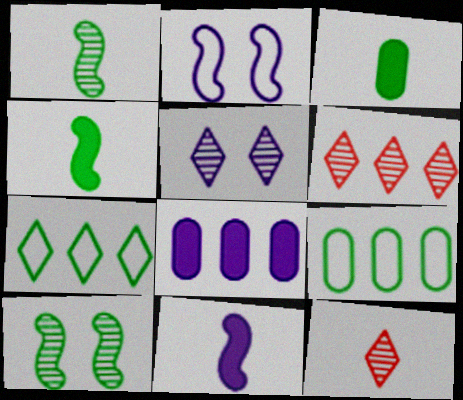[[2, 3, 6], 
[3, 7, 10]]